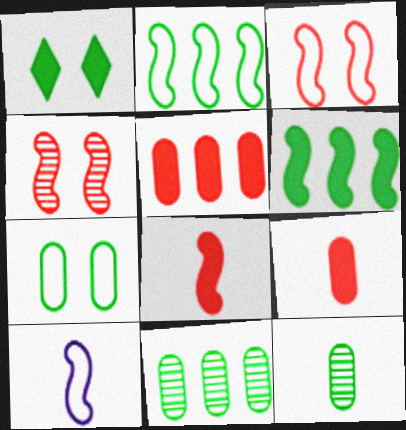[[1, 2, 12], 
[2, 3, 10], 
[4, 6, 10]]